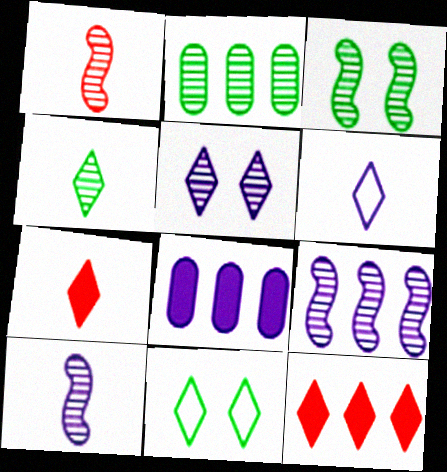[[1, 2, 5], 
[1, 3, 9], 
[1, 8, 11], 
[2, 3, 4], 
[4, 6, 7]]